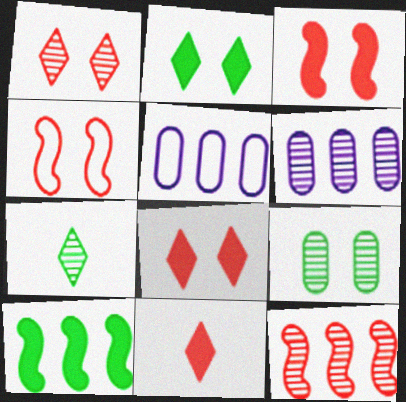[[3, 5, 7]]